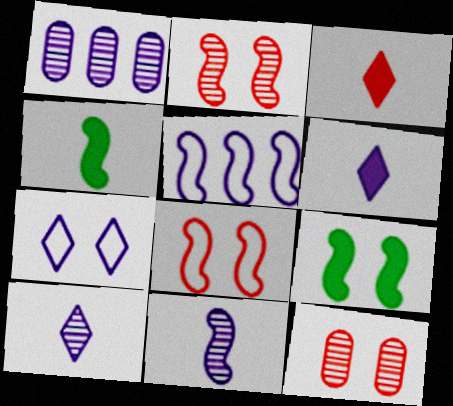[[2, 4, 5], 
[7, 9, 12]]